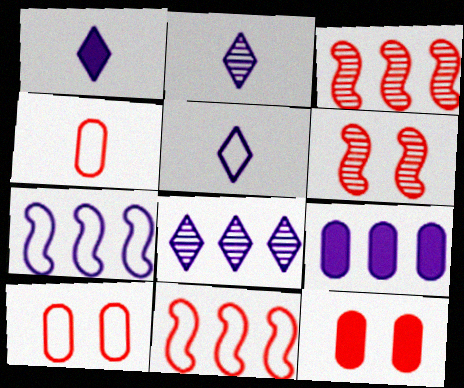[[1, 2, 5], 
[7, 8, 9]]